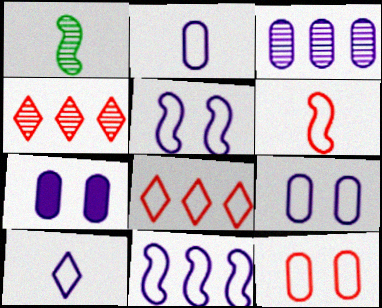[[1, 7, 8], 
[2, 3, 7], 
[6, 8, 12], 
[9, 10, 11]]